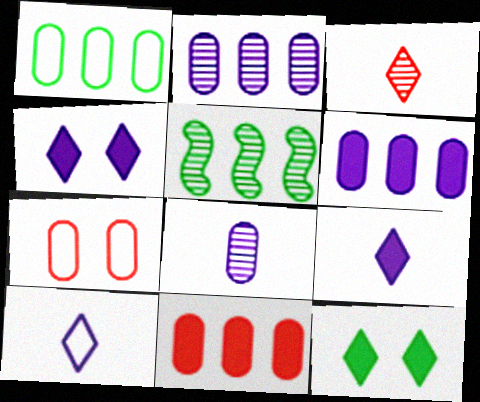[[1, 2, 11], 
[5, 7, 9]]